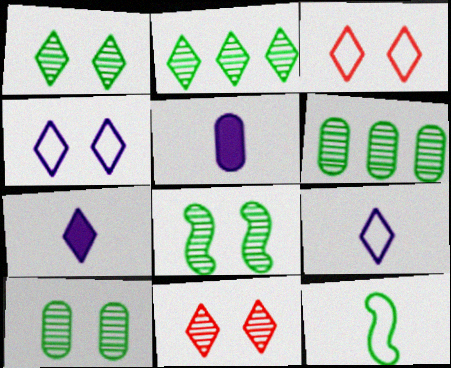[[1, 8, 10], 
[2, 3, 7]]